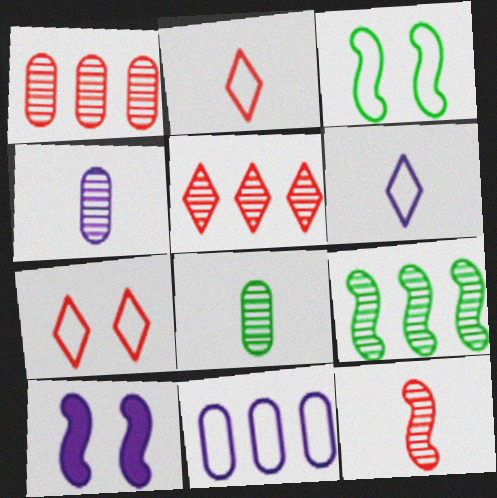[[2, 3, 11]]